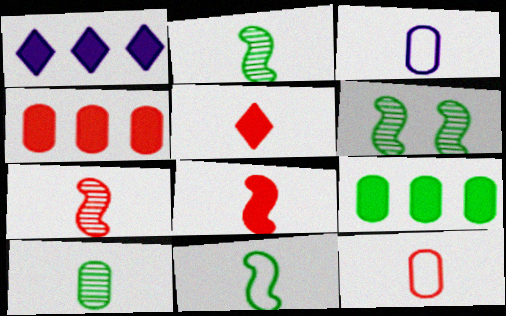[[1, 6, 12], 
[2, 3, 5], 
[5, 7, 12]]